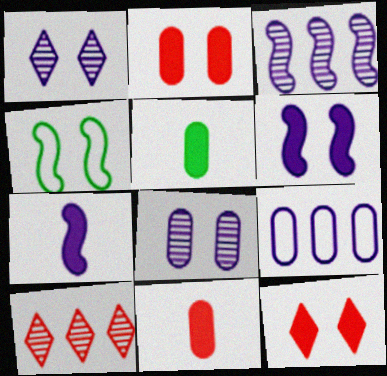[[1, 2, 4], 
[1, 7, 9], 
[4, 8, 12]]